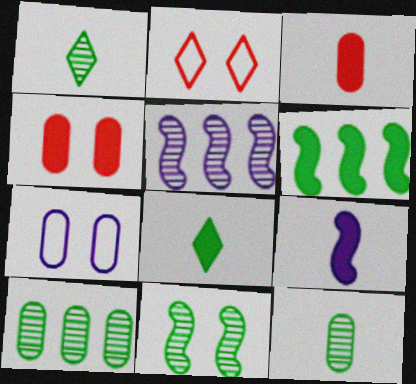[[1, 10, 11], 
[2, 9, 10], 
[3, 7, 10], 
[3, 8, 9]]